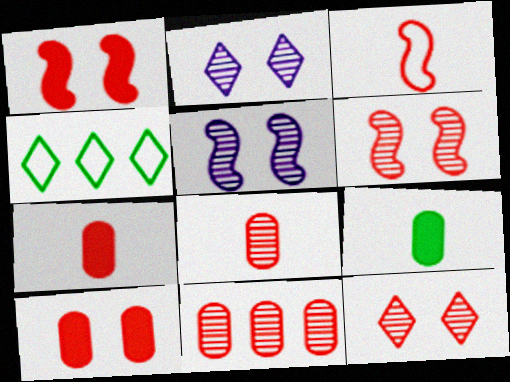[[4, 5, 7]]